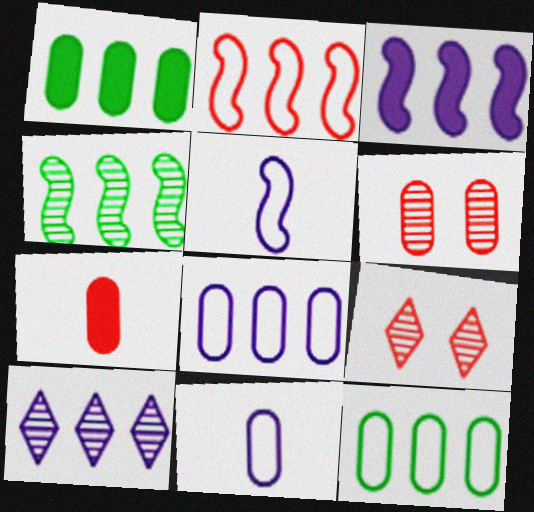[[1, 2, 10], 
[1, 5, 9], 
[1, 6, 11], 
[2, 3, 4], 
[2, 7, 9], 
[3, 8, 10]]